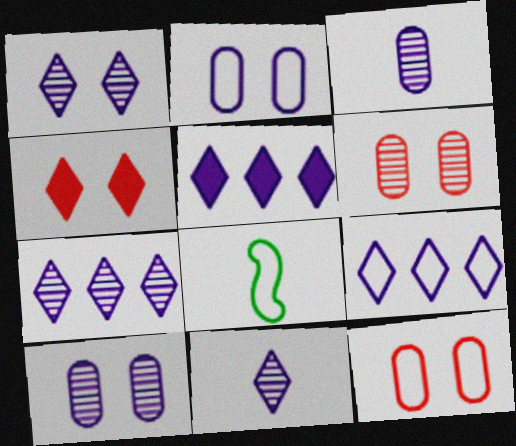[[1, 7, 11], 
[5, 6, 8], 
[5, 7, 9], 
[8, 9, 12]]